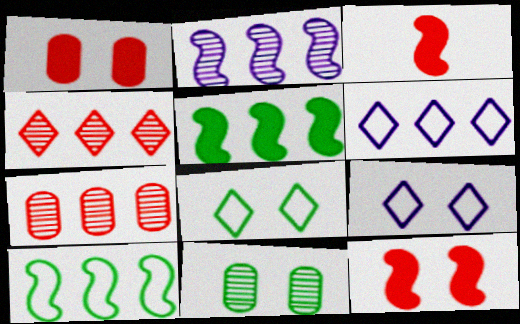[[3, 6, 11], 
[5, 6, 7], 
[9, 11, 12]]